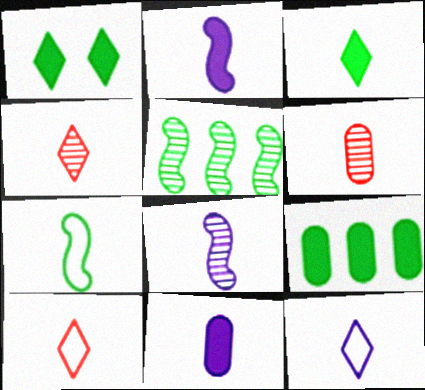[[3, 4, 12], 
[4, 7, 11], 
[8, 11, 12]]